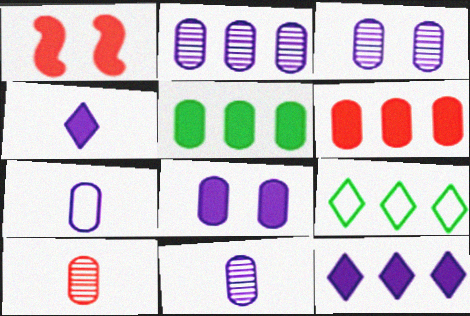[[1, 4, 5], 
[1, 9, 11], 
[2, 3, 11], 
[2, 7, 8]]